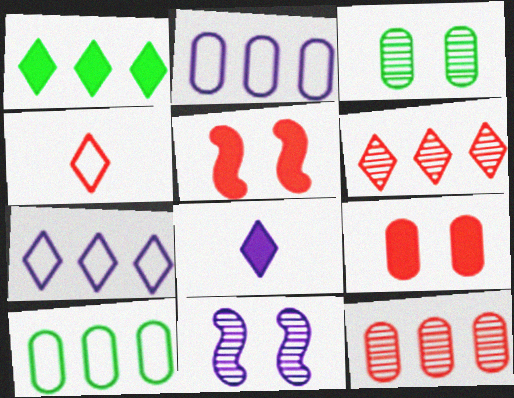[[1, 6, 7], 
[2, 8, 11], 
[4, 5, 12]]